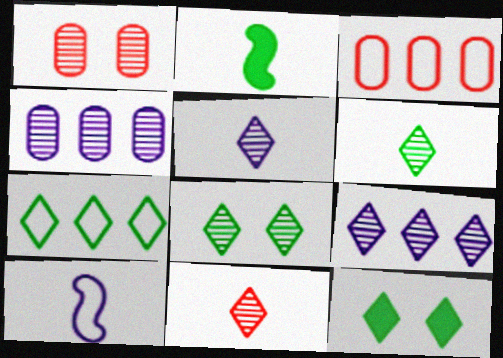[[5, 6, 11], 
[6, 7, 12], 
[8, 9, 11]]